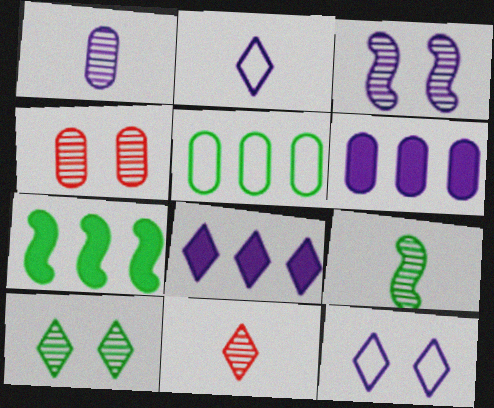[[1, 9, 11], 
[2, 3, 6], 
[2, 4, 7], 
[3, 4, 10]]